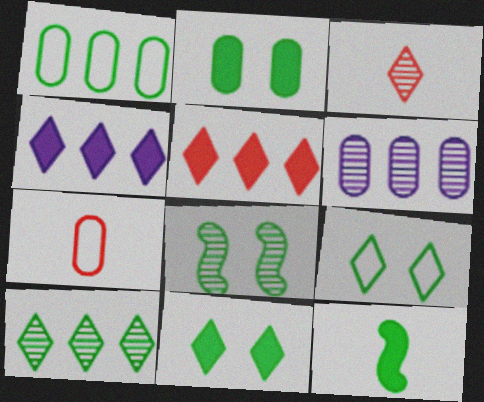[[2, 6, 7], 
[2, 8, 9], 
[3, 4, 9], 
[3, 6, 8], 
[4, 7, 8]]